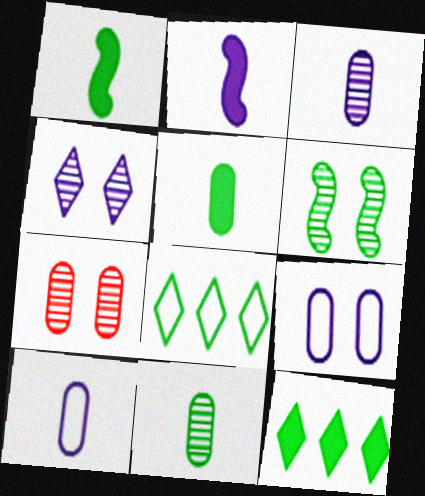[[2, 7, 8], 
[4, 6, 7], 
[5, 6, 8]]